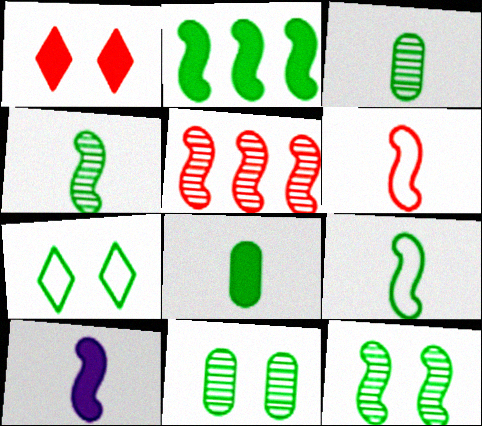[[2, 3, 7], 
[2, 9, 12], 
[4, 6, 10]]